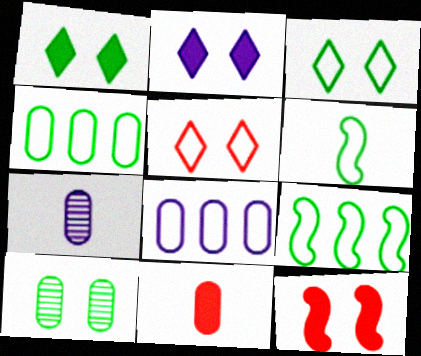[[3, 4, 6], 
[5, 6, 8], 
[8, 10, 11]]